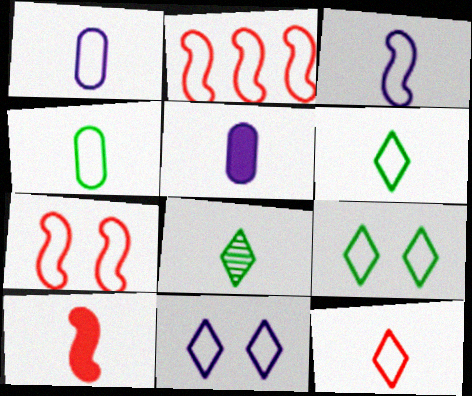[[1, 2, 9], 
[1, 8, 10], 
[2, 4, 11], 
[3, 4, 12]]